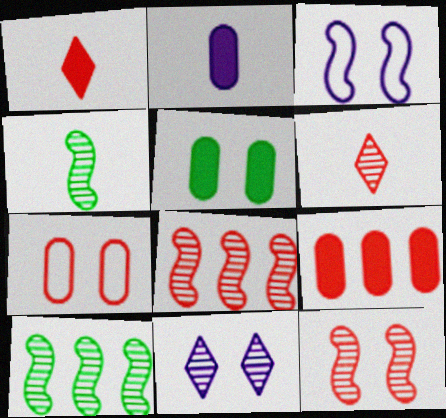[[1, 7, 8], 
[2, 5, 9]]